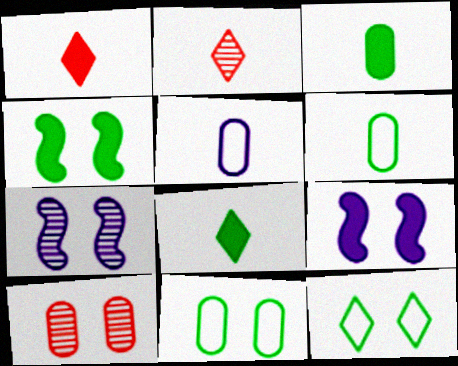[[9, 10, 12]]